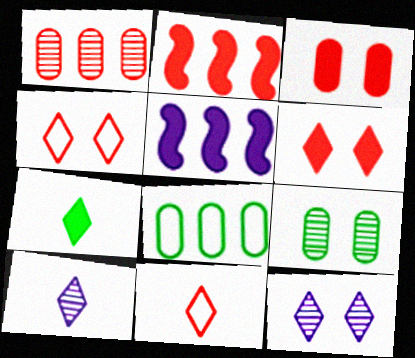[[3, 5, 7], 
[5, 9, 11], 
[7, 10, 11]]